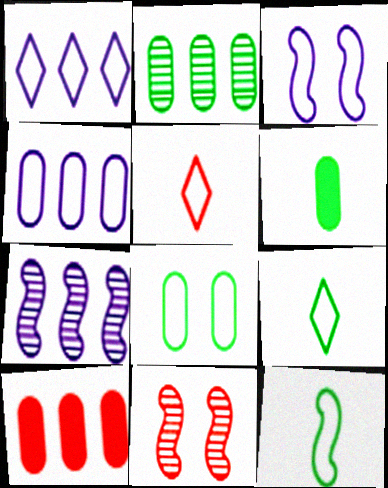[[1, 6, 11], 
[2, 4, 10], 
[2, 6, 8], 
[5, 10, 11]]